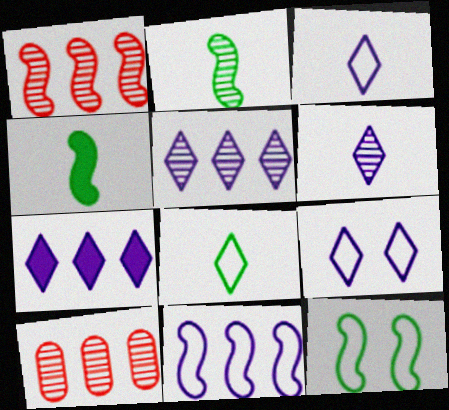[[4, 9, 10], 
[6, 7, 9]]